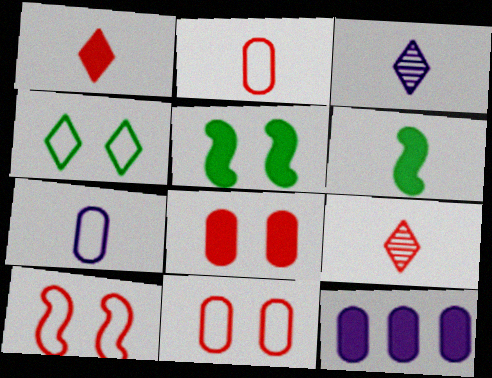[[1, 5, 12], 
[2, 3, 6], 
[6, 7, 9]]